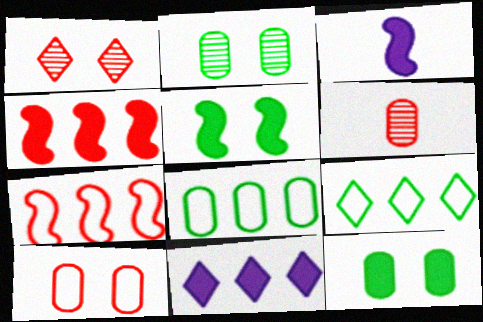[[1, 3, 8], 
[3, 4, 5]]